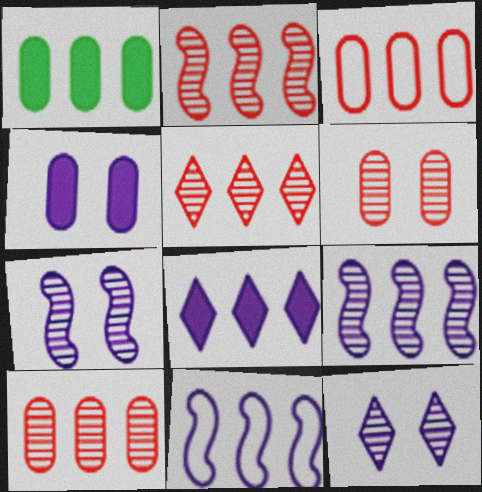[[1, 5, 11], 
[2, 5, 10]]